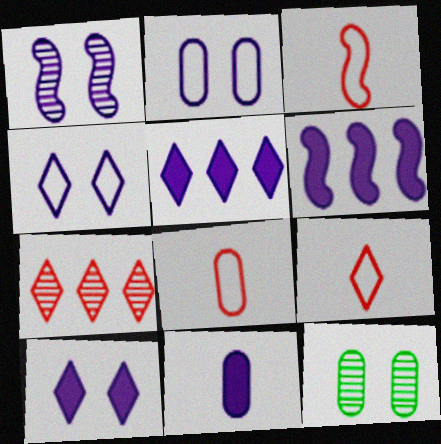[[1, 2, 10], 
[3, 5, 12], 
[3, 8, 9], 
[6, 9, 12], 
[6, 10, 11]]